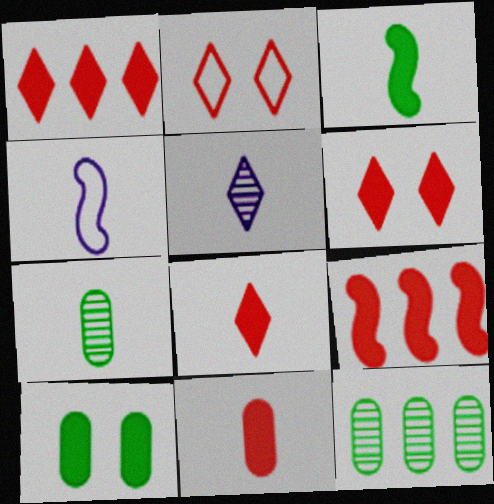[[1, 6, 8], 
[4, 6, 12], 
[4, 7, 8], 
[6, 9, 11]]